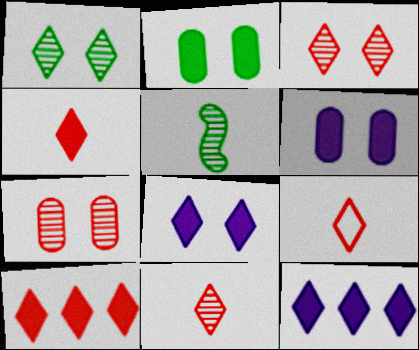[[1, 9, 12], 
[3, 9, 10], 
[4, 9, 11]]